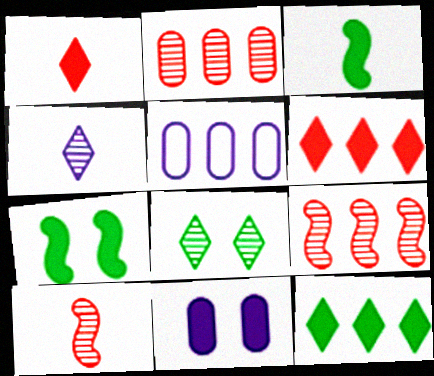[[3, 6, 11], 
[5, 9, 12]]